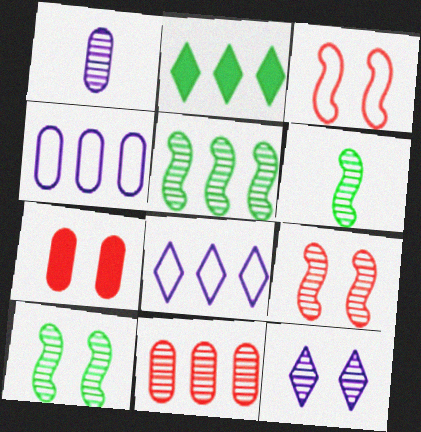[[1, 2, 3], 
[5, 6, 10], 
[6, 7, 8], 
[6, 11, 12]]